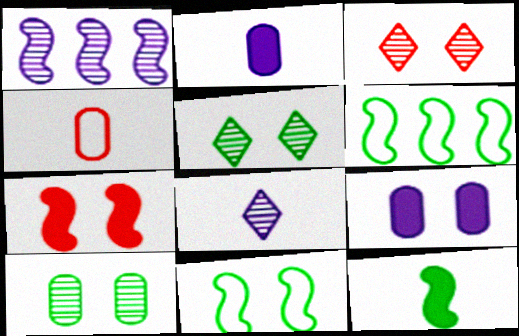[[2, 3, 6], 
[3, 9, 11], 
[4, 8, 12]]